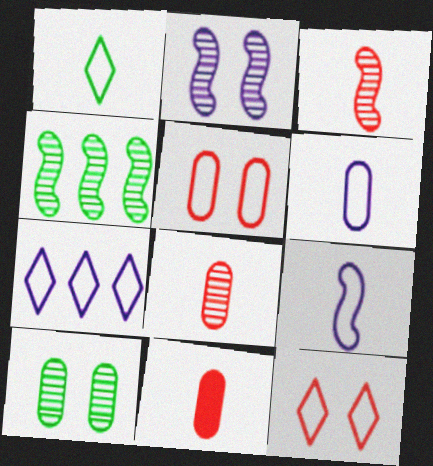[[1, 7, 12], 
[2, 3, 4]]